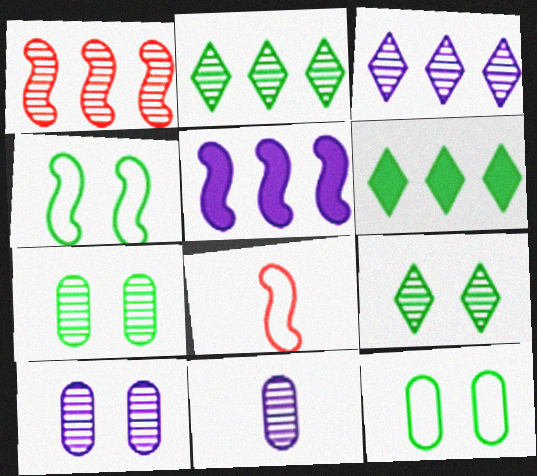[[1, 9, 11], 
[6, 8, 10]]